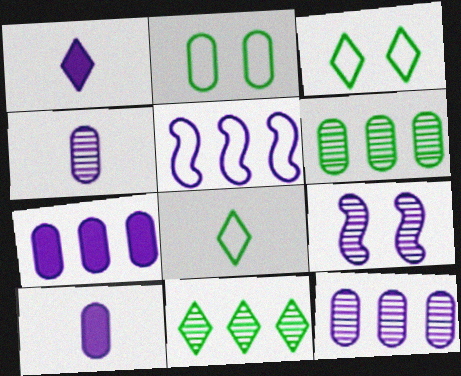[]